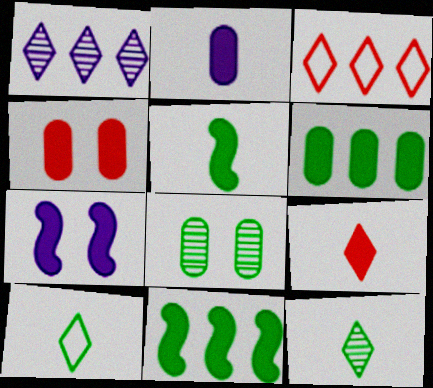[[2, 4, 6], 
[2, 5, 9], 
[6, 7, 9], 
[8, 10, 11]]